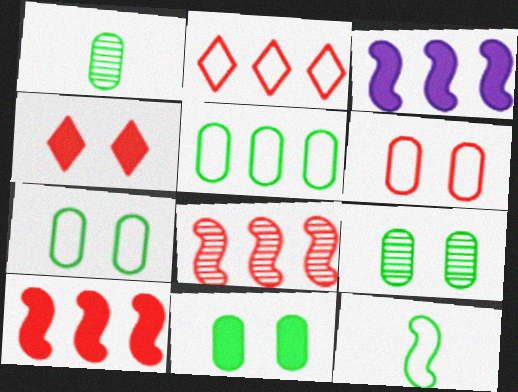[[1, 5, 11], 
[7, 9, 11]]